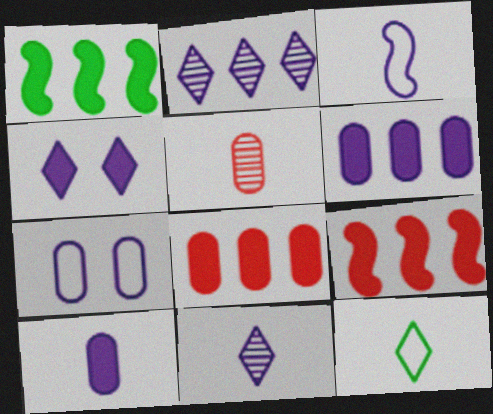[[3, 10, 11]]